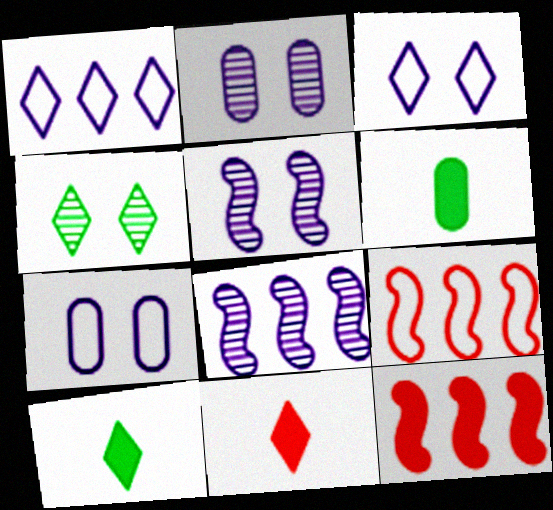[[1, 4, 11], 
[2, 9, 10]]